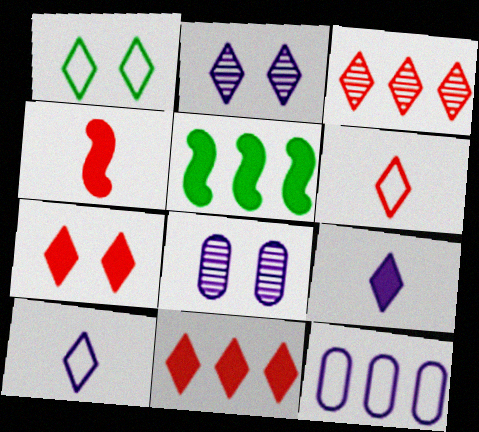[[1, 2, 7], 
[1, 3, 9], 
[3, 5, 12], 
[3, 6, 7], 
[5, 6, 8]]